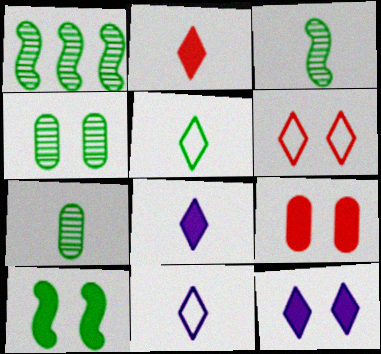[[1, 9, 11], 
[9, 10, 12]]